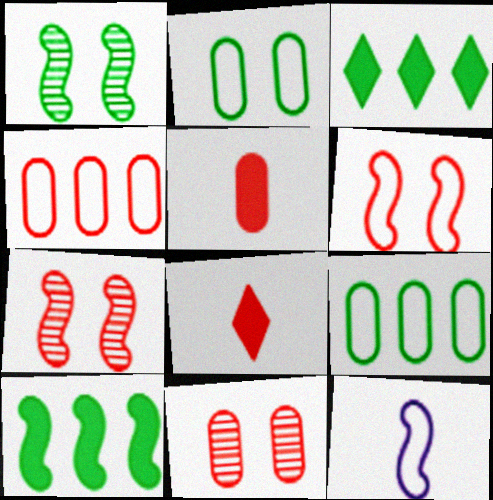[[3, 11, 12], 
[4, 5, 11], 
[4, 7, 8], 
[7, 10, 12]]